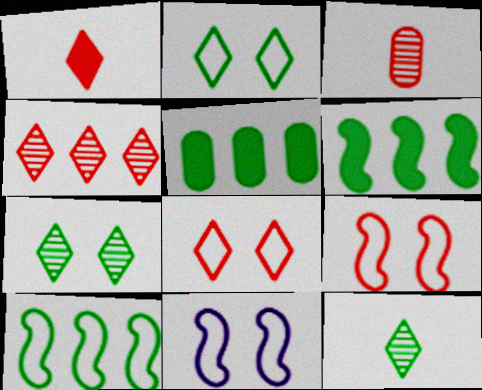[[1, 4, 8]]